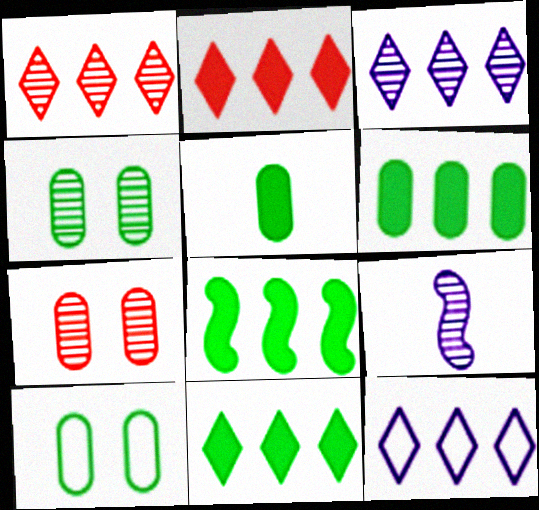[[1, 4, 9], 
[1, 11, 12], 
[2, 9, 10], 
[6, 8, 11]]